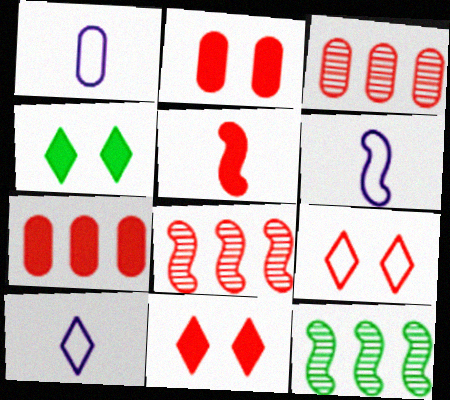[[1, 4, 8], 
[1, 6, 10], 
[1, 11, 12], 
[2, 10, 12], 
[3, 4, 6], 
[3, 5, 9], 
[5, 7, 11]]